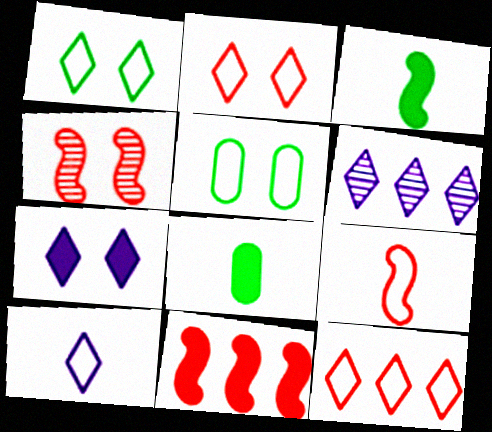[[1, 10, 12], 
[4, 5, 7], 
[4, 9, 11], 
[6, 7, 10], 
[7, 8, 11]]